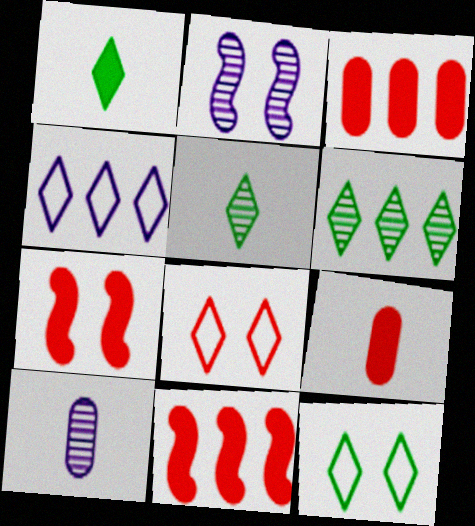[[1, 6, 12], 
[10, 11, 12]]